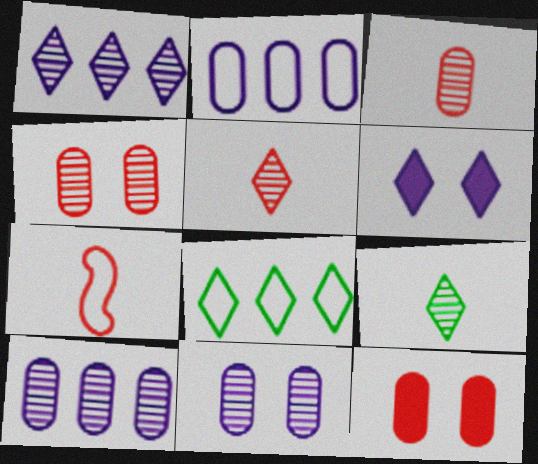[[5, 6, 8]]